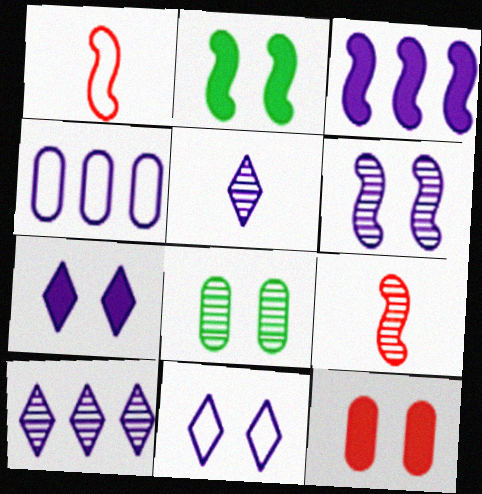[[2, 7, 12], 
[3, 4, 10], 
[8, 9, 10]]